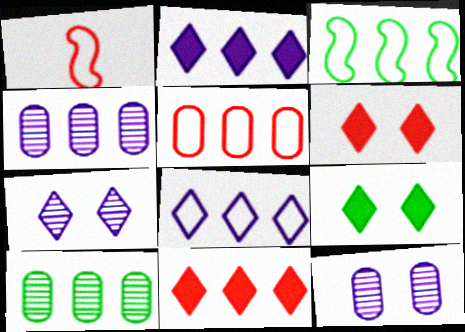[[1, 4, 9], 
[3, 4, 11], 
[3, 5, 8]]